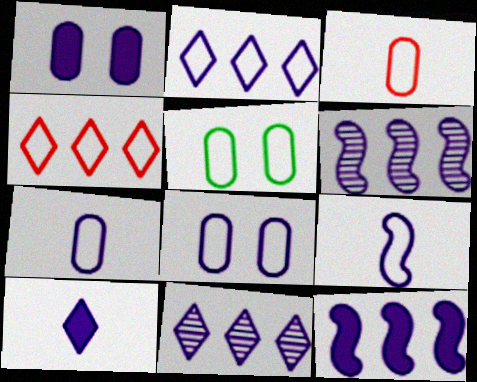[[1, 9, 11], 
[1, 10, 12], 
[2, 8, 9], 
[4, 5, 9], 
[6, 8, 10]]